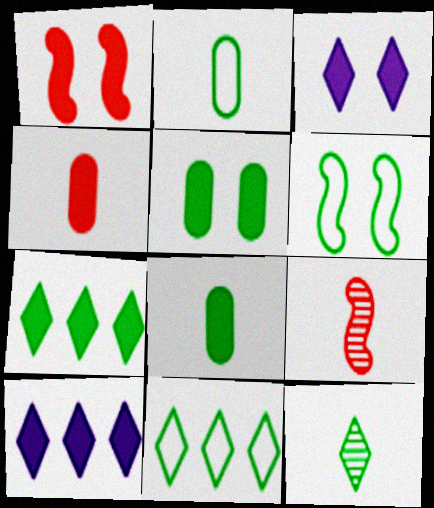[[1, 3, 5], 
[1, 8, 10], 
[2, 6, 11]]